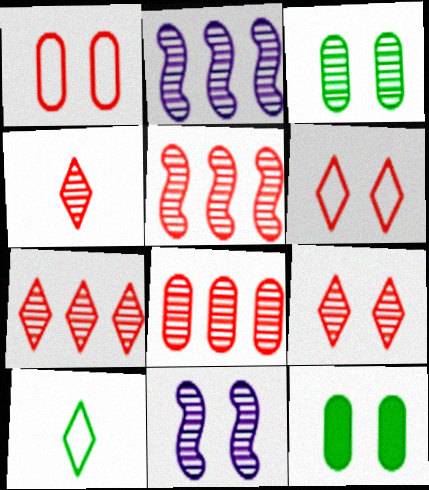[[2, 3, 4], 
[3, 9, 11], 
[4, 7, 9], 
[5, 7, 8], 
[6, 11, 12]]